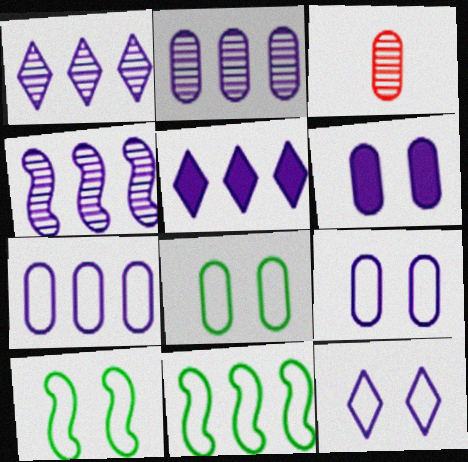[[1, 2, 4], 
[3, 5, 10], 
[4, 5, 7]]